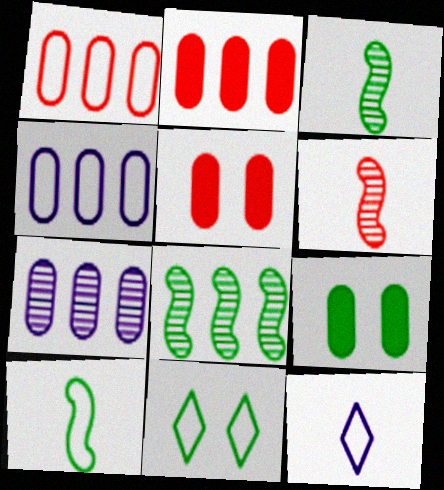[[5, 8, 12]]